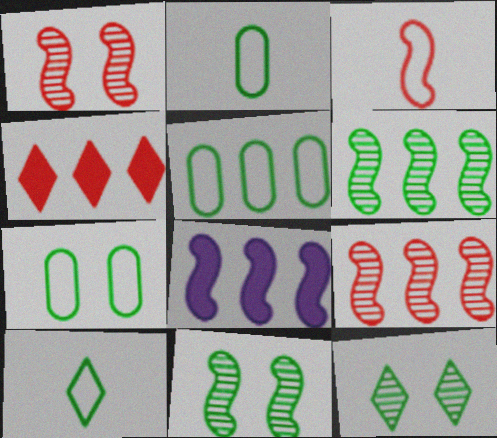[[2, 5, 7], 
[3, 8, 11]]